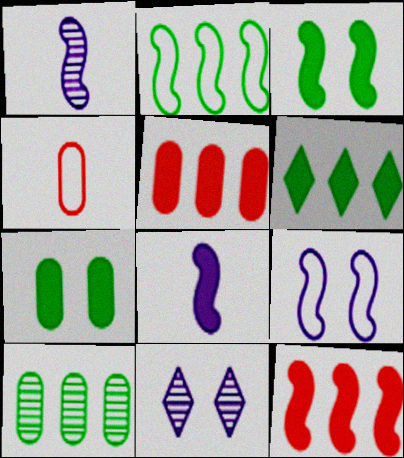[[2, 6, 10], 
[3, 8, 12]]